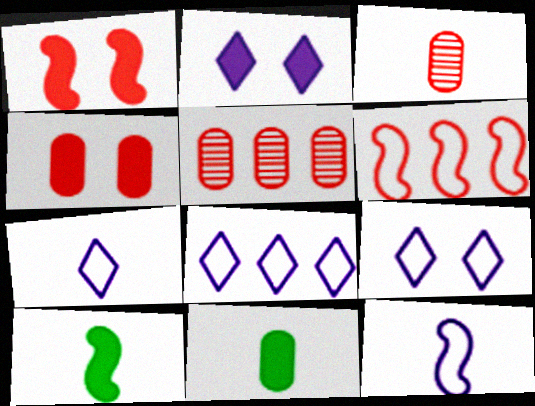[[3, 7, 10], 
[5, 9, 10], 
[7, 8, 9]]